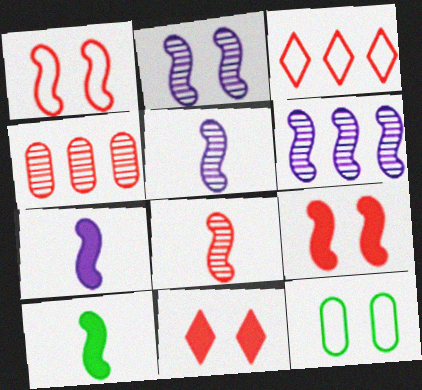[[1, 6, 10], 
[2, 5, 6], 
[2, 11, 12]]